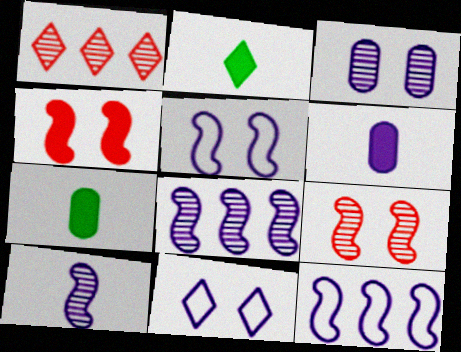[[1, 2, 11], 
[1, 5, 7], 
[6, 8, 11]]